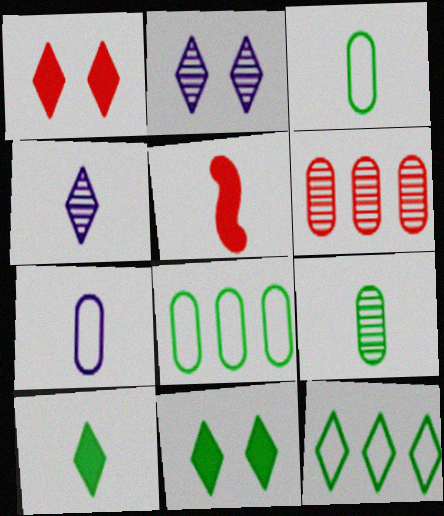[[1, 4, 12], 
[2, 5, 8], 
[3, 4, 5]]